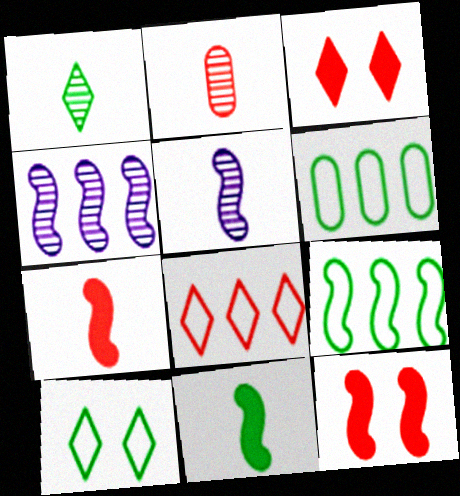[[1, 2, 5], 
[2, 8, 12], 
[3, 5, 6], 
[5, 9, 12]]